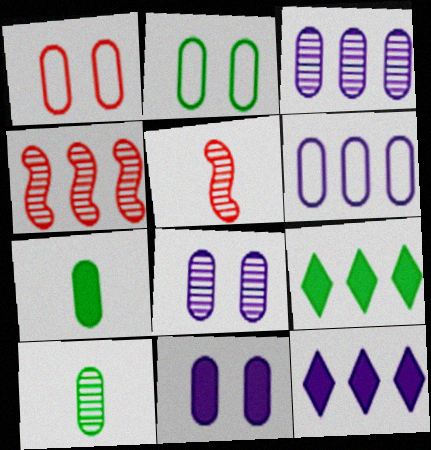[[1, 3, 7], 
[2, 5, 12], 
[4, 6, 9]]